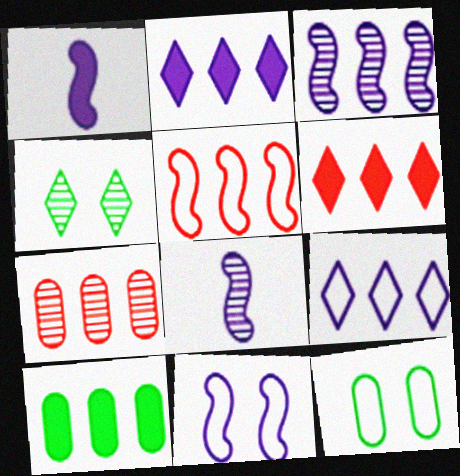[[1, 3, 11], 
[4, 7, 8], 
[5, 6, 7], 
[6, 8, 12]]